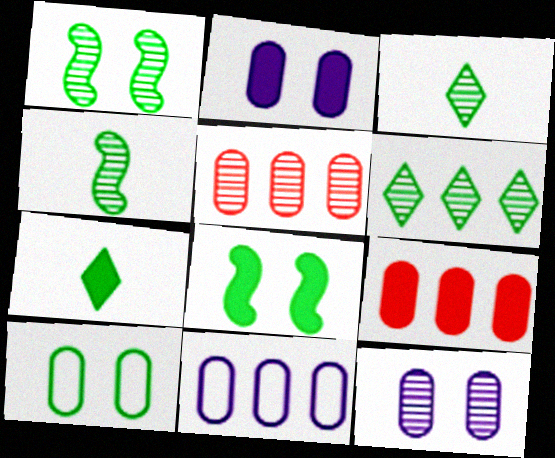[]